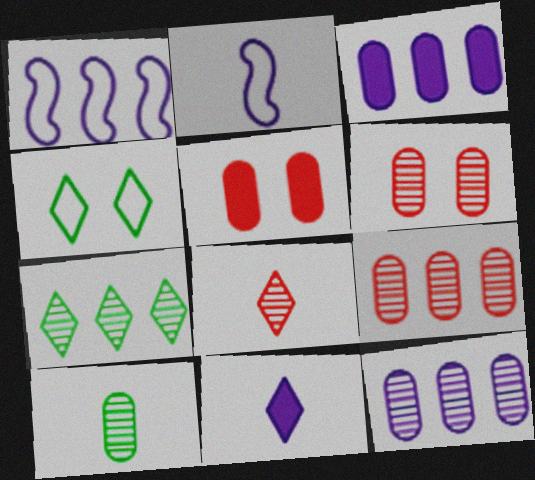[[2, 5, 7], 
[6, 10, 12]]